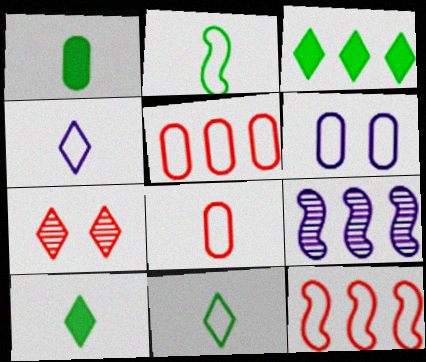[[2, 4, 8], 
[3, 4, 7], 
[3, 5, 9], 
[6, 11, 12]]